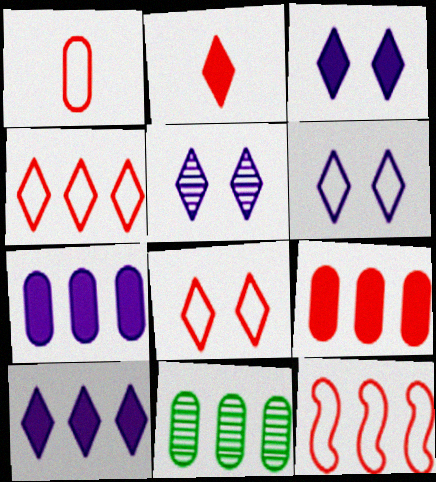[[1, 8, 12], 
[3, 5, 6], 
[10, 11, 12]]